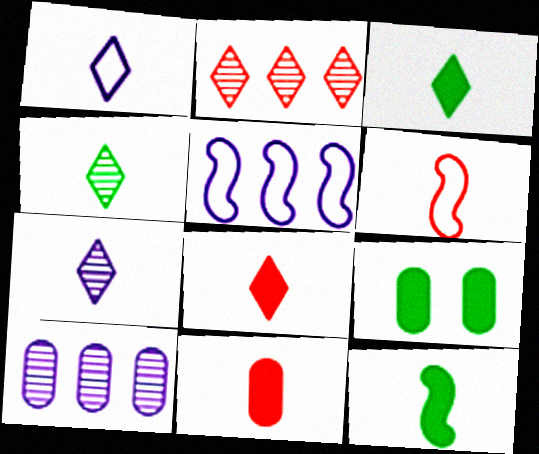[[1, 4, 8]]